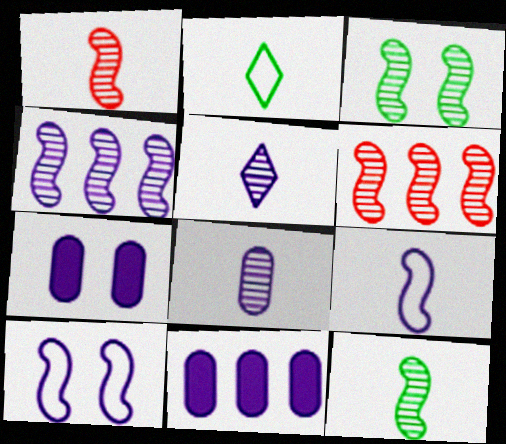[[1, 3, 4], 
[2, 6, 7], 
[5, 10, 11]]